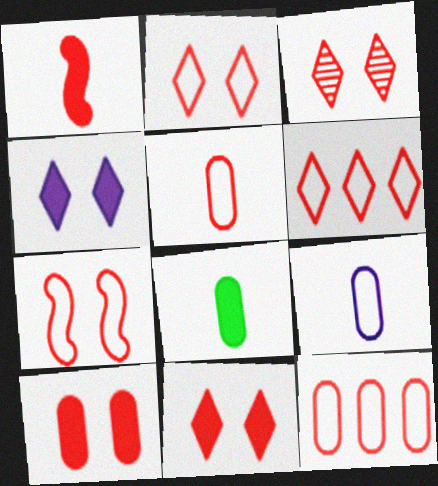[[1, 3, 12], 
[2, 3, 11], 
[3, 7, 10], 
[5, 6, 7]]